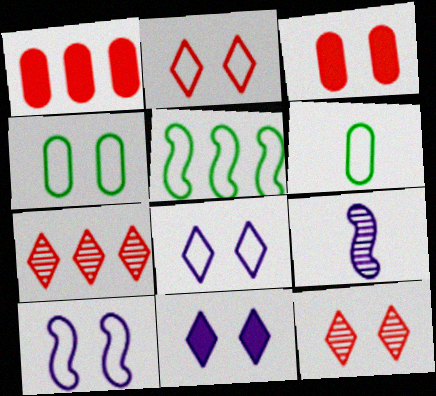[[2, 4, 10]]